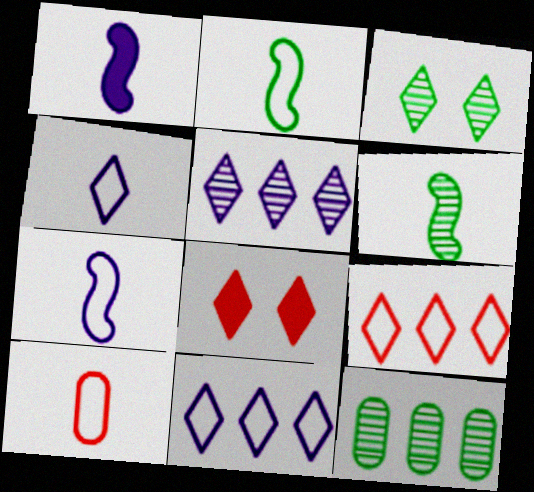[[2, 4, 10], 
[3, 6, 12], 
[7, 8, 12]]